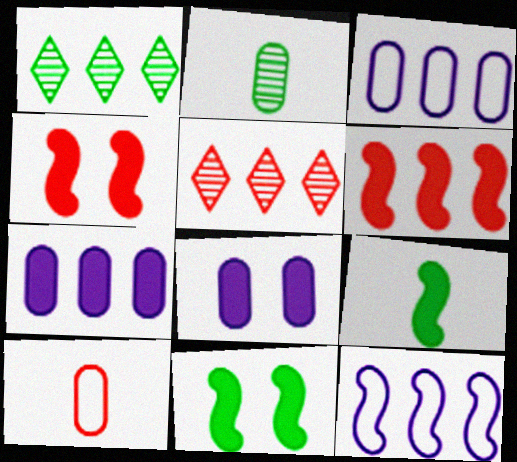[[1, 3, 6], 
[4, 5, 10]]